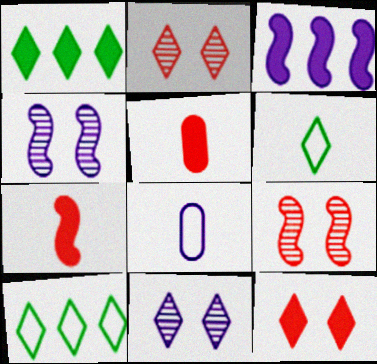[[1, 8, 9], 
[3, 8, 11], 
[4, 5, 10]]